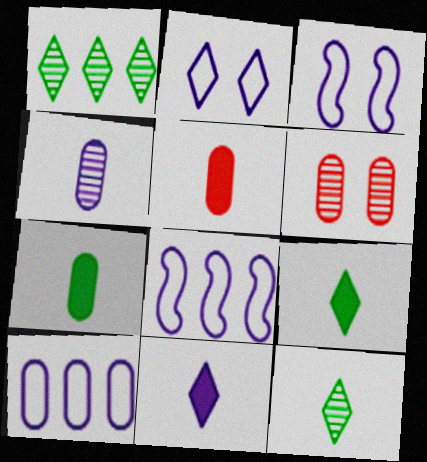[[1, 3, 5], 
[6, 7, 10], 
[6, 8, 9]]